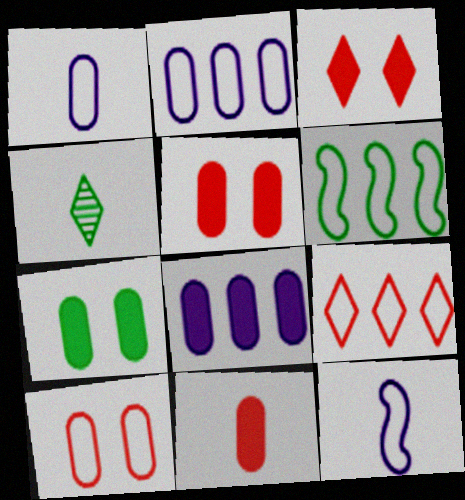[[2, 6, 9], 
[4, 6, 7], 
[4, 11, 12], 
[7, 8, 11]]